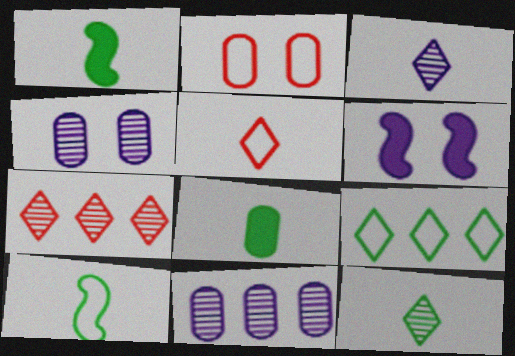[[2, 8, 11], 
[8, 10, 12]]